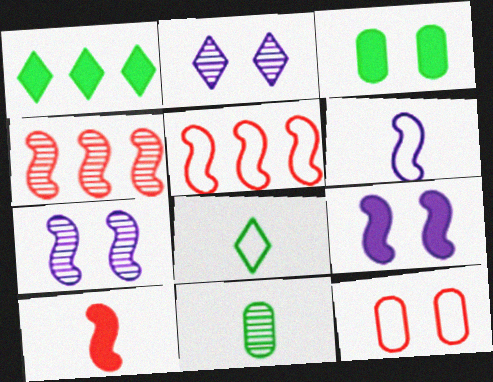[[2, 4, 11]]